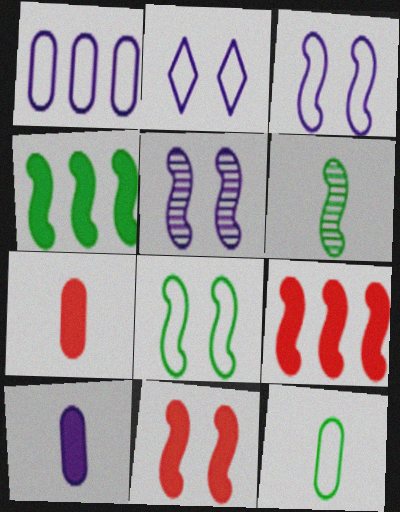[[3, 6, 9], 
[4, 6, 8], 
[5, 8, 11]]